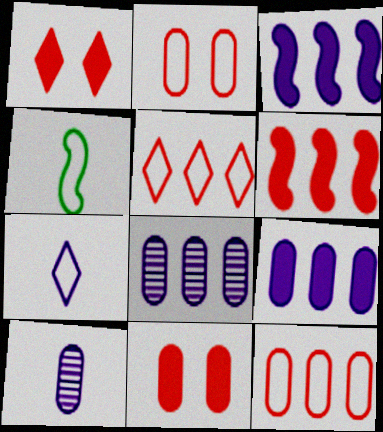[[1, 4, 8]]